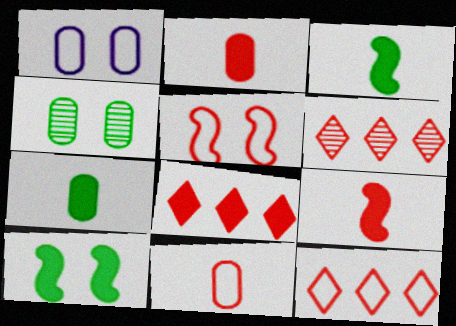[[1, 3, 6], 
[2, 5, 6], 
[5, 11, 12], 
[6, 8, 12]]